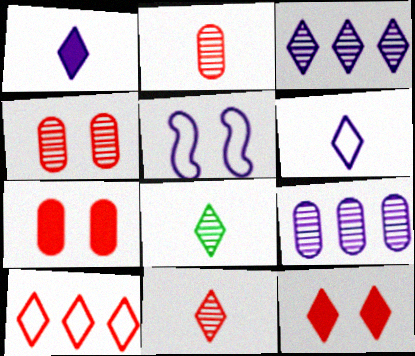[[1, 5, 9], 
[10, 11, 12]]